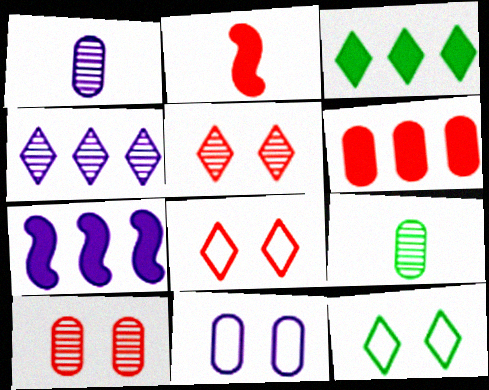[[3, 6, 7], 
[6, 9, 11], 
[7, 8, 9]]